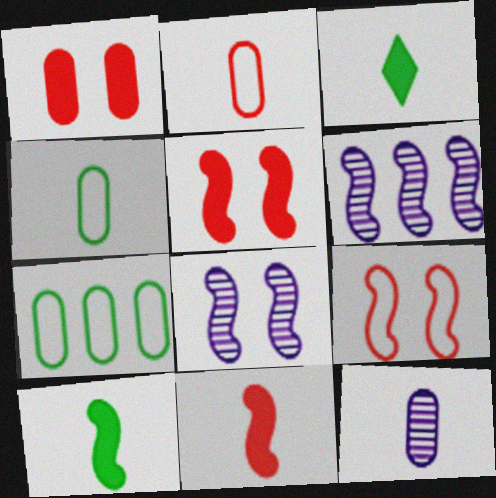[[1, 7, 12], 
[6, 9, 10]]